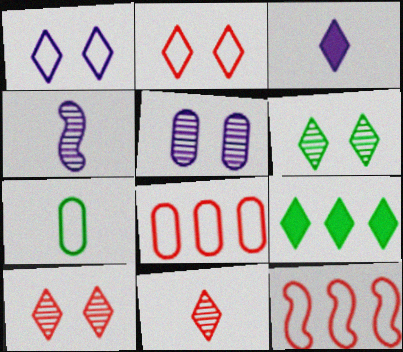[[1, 7, 12], 
[1, 9, 11]]